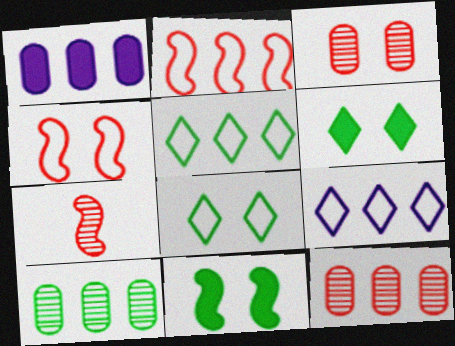[[1, 7, 8]]